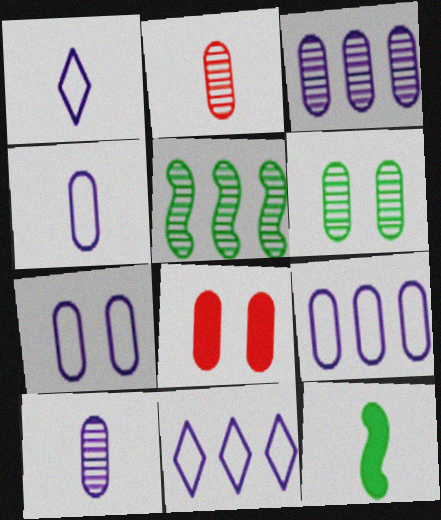[[1, 2, 12], 
[1, 5, 8], 
[2, 3, 6], 
[4, 7, 9], 
[6, 7, 8]]